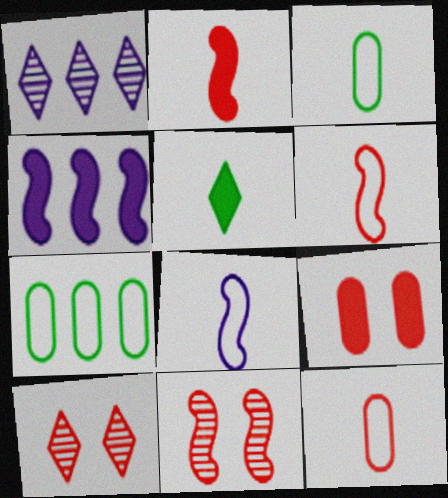[[3, 4, 10], 
[4, 5, 9]]